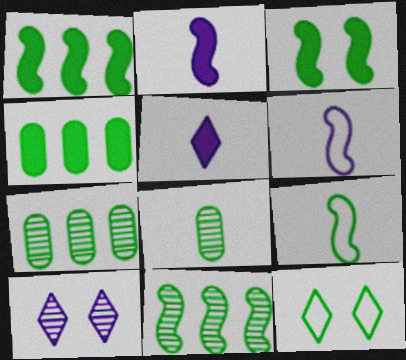[[1, 8, 12], 
[3, 9, 11]]